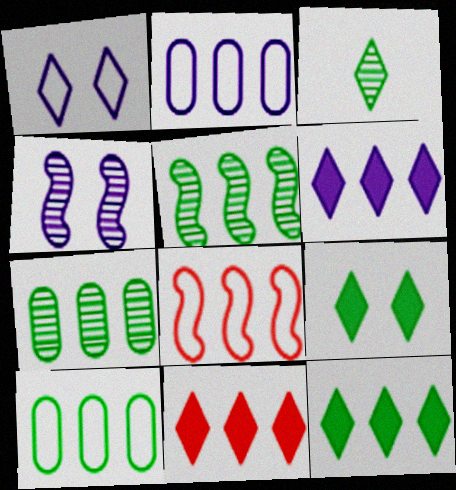[[1, 3, 11], 
[2, 5, 11], 
[5, 10, 12], 
[6, 7, 8], 
[6, 11, 12]]